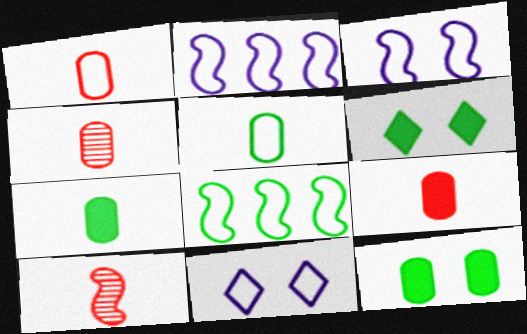[[1, 4, 9], 
[1, 8, 11], 
[2, 4, 6]]